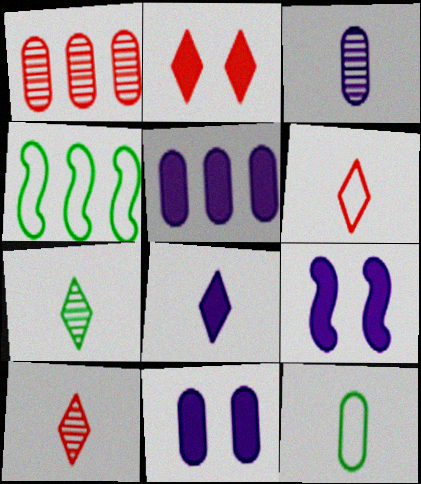[[1, 11, 12], 
[2, 3, 4], 
[4, 10, 11], 
[5, 8, 9], 
[6, 7, 8]]